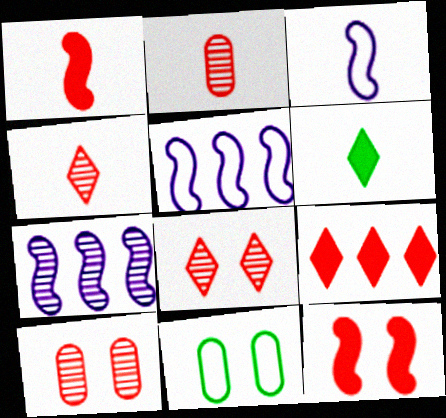[[2, 3, 6], 
[5, 6, 10]]